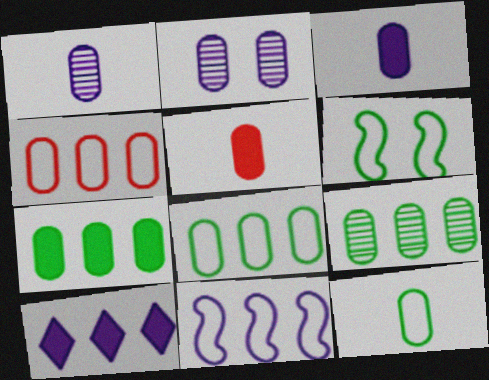[[1, 5, 12], 
[2, 5, 8], 
[7, 8, 9]]